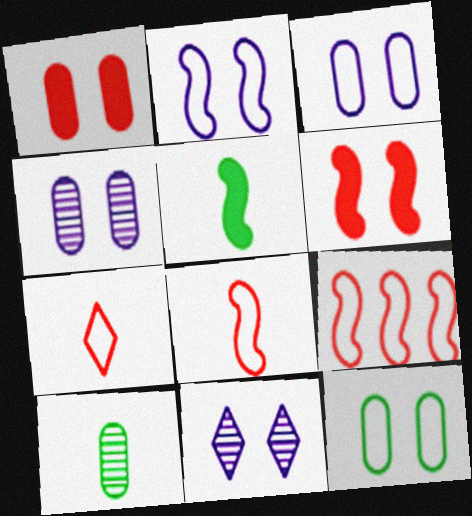[[1, 4, 12], 
[6, 11, 12]]